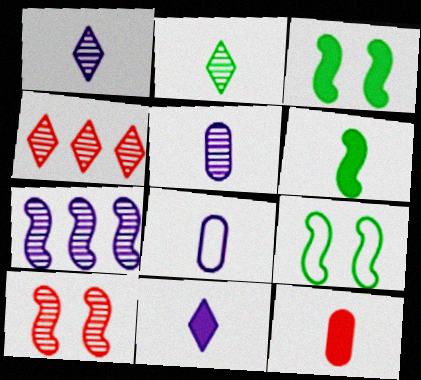[[3, 4, 8], 
[6, 11, 12]]